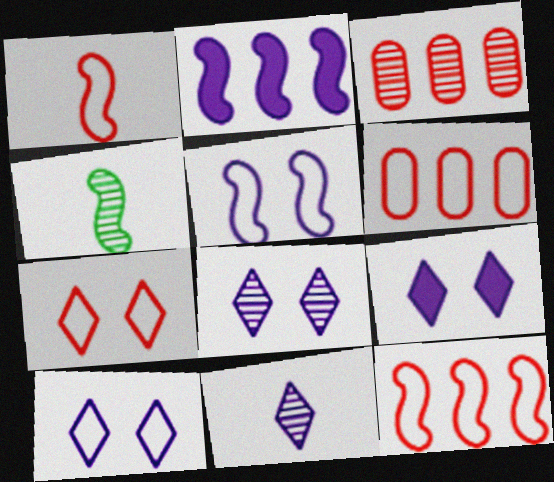[[1, 6, 7], 
[3, 4, 8], 
[4, 6, 9], 
[8, 9, 10]]